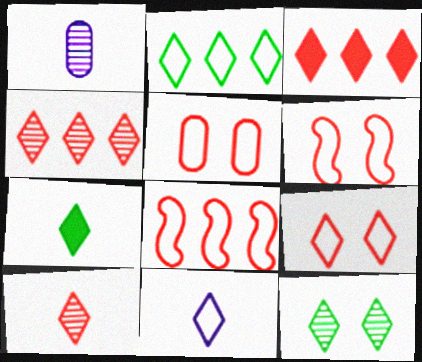[[2, 7, 12], 
[2, 9, 11], 
[3, 9, 10], 
[3, 11, 12], 
[5, 6, 9], 
[7, 10, 11]]